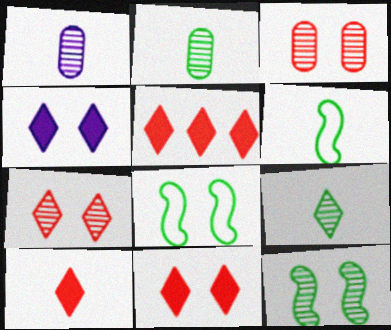[[1, 5, 8], 
[1, 6, 10], 
[3, 4, 8], 
[5, 10, 11]]